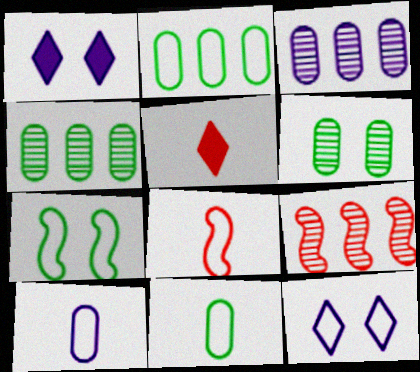[[1, 4, 8], 
[1, 9, 11], 
[2, 8, 12], 
[3, 5, 7]]